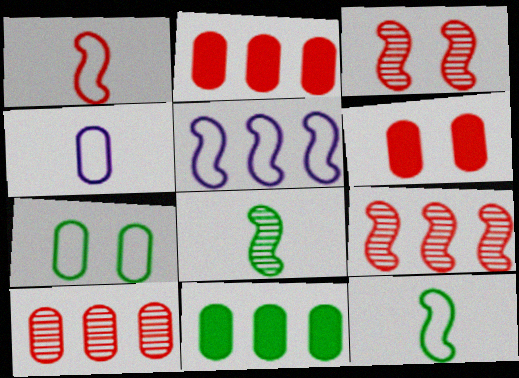[]